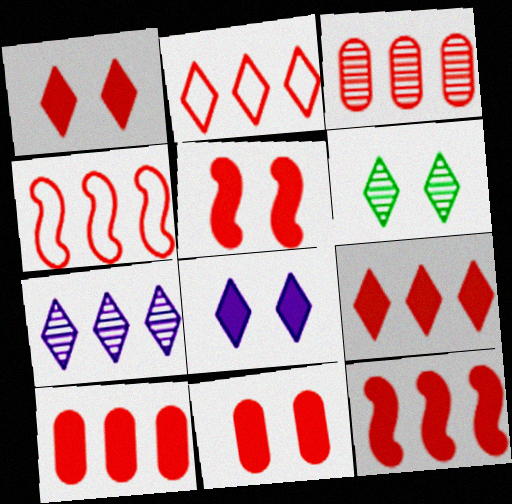[[1, 5, 11], 
[2, 3, 12], 
[3, 4, 9], 
[9, 10, 12]]